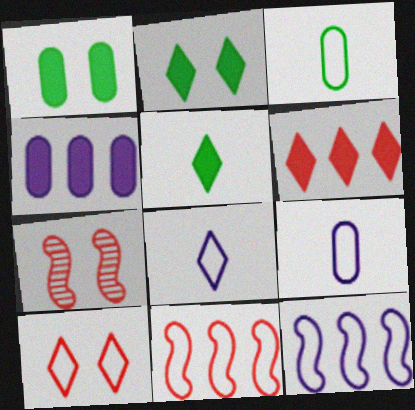[[3, 10, 12]]